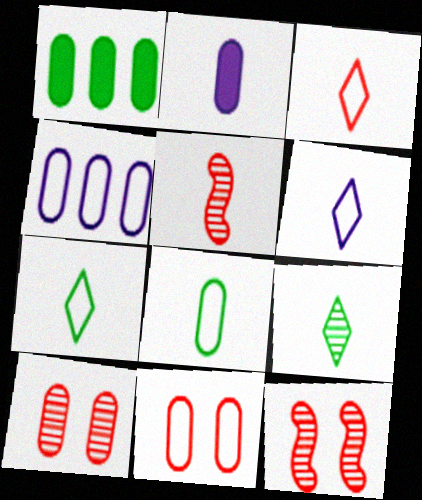[[1, 6, 12], 
[2, 5, 7], 
[3, 6, 7], 
[4, 8, 11]]